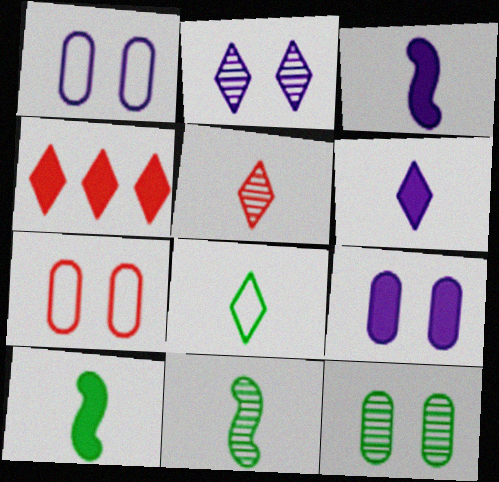[[1, 4, 11], 
[2, 4, 8], 
[4, 9, 10], 
[5, 6, 8], 
[7, 9, 12]]